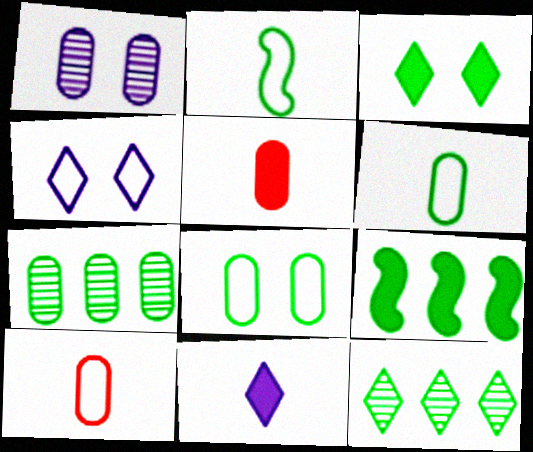[[2, 3, 7]]